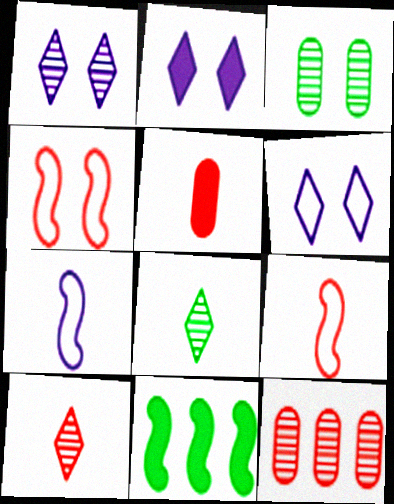[[1, 2, 6], 
[2, 3, 4], 
[2, 5, 11], 
[5, 7, 8], 
[5, 9, 10]]